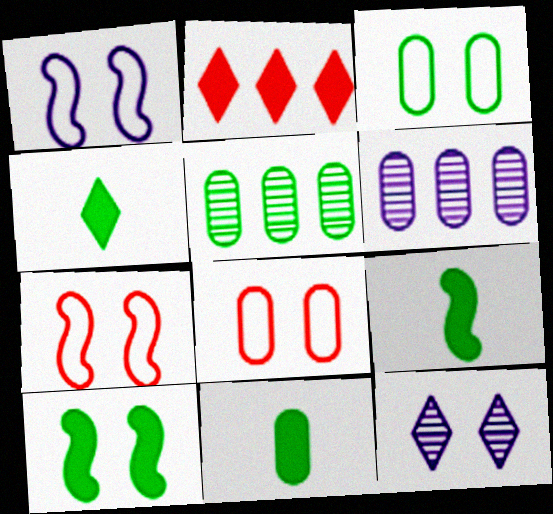[[3, 5, 11], 
[4, 6, 7], 
[4, 9, 11], 
[6, 8, 11], 
[8, 10, 12]]